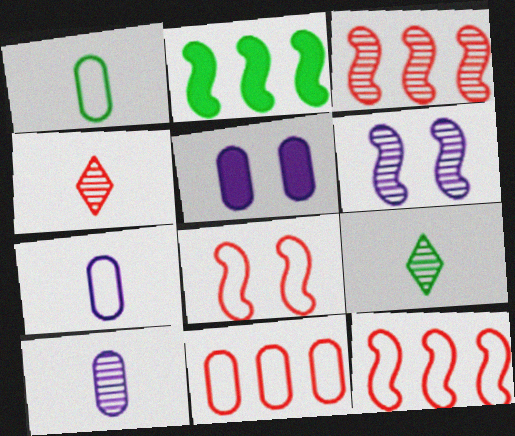[[5, 9, 12]]